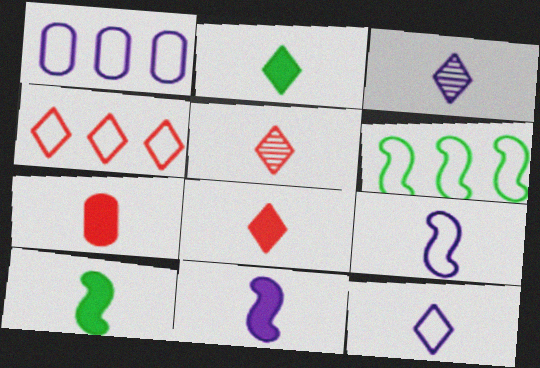[[1, 4, 6], 
[2, 5, 12], 
[2, 7, 11]]